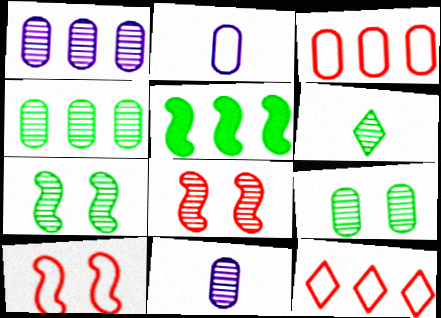[[1, 5, 12], 
[1, 6, 8], 
[4, 6, 7]]